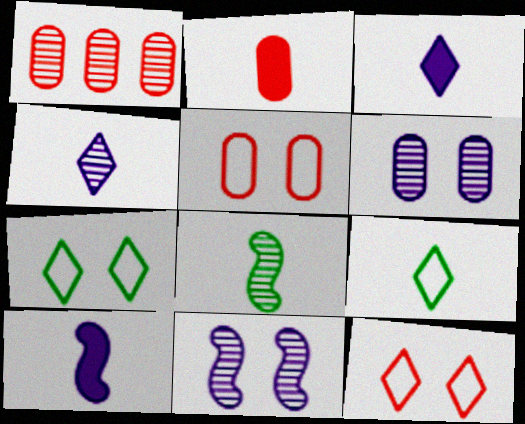[[1, 2, 5], 
[1, 7, 10]]